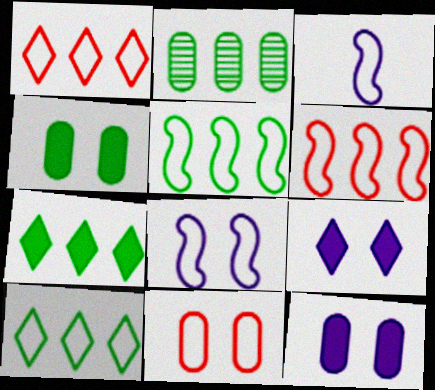[[2, 5, 7], 
[3, 10, 11]]